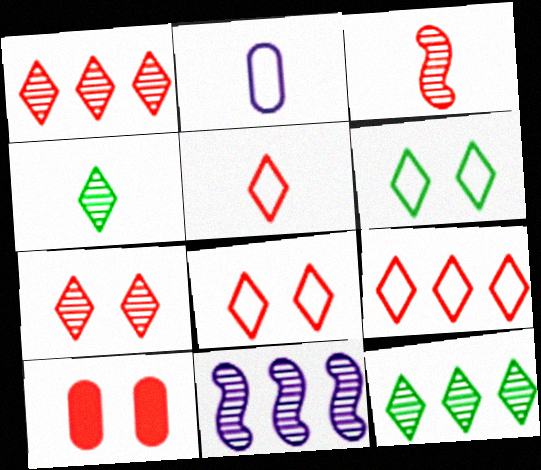[[3, 9, 10], 
[5, 8, 9]]